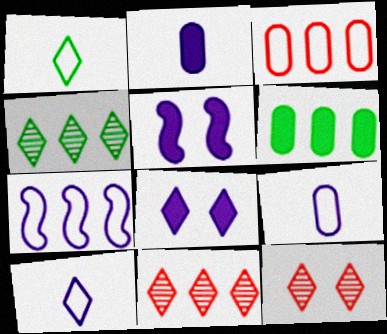[[1, 8, 11], 
[6, 7, 11]]